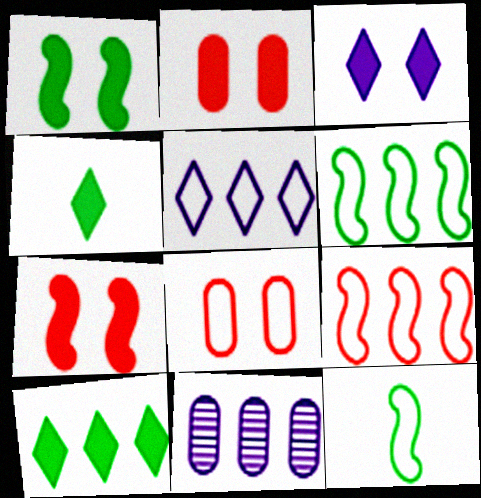[[1, 2, 3], 
[5, 8, 12], 
[9, 10, 11]]